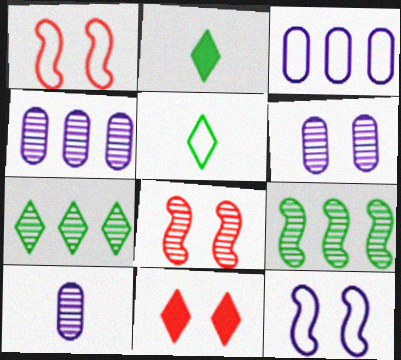[[1, 2, 4], 
[1, 3, 5], 
[2, 3, 8], 
[4, 6, 10], 
[7, 8, 10]]